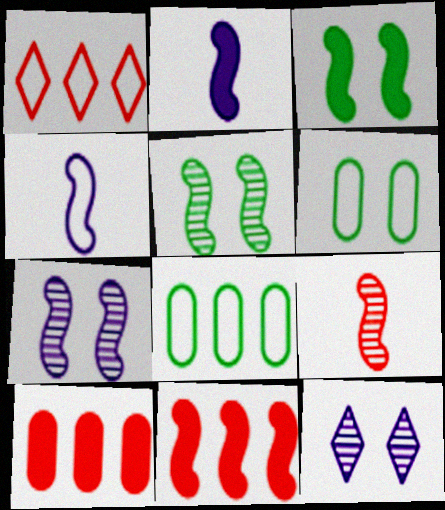[[1, 4, 6], 
[2, 3, 11], 
[4, 5, 11]]